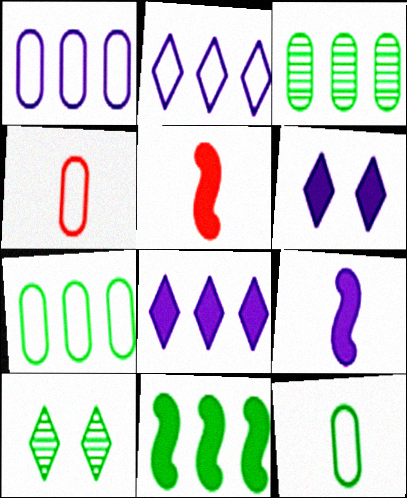[[1, 5, 10], 
[10, 11, 12]]